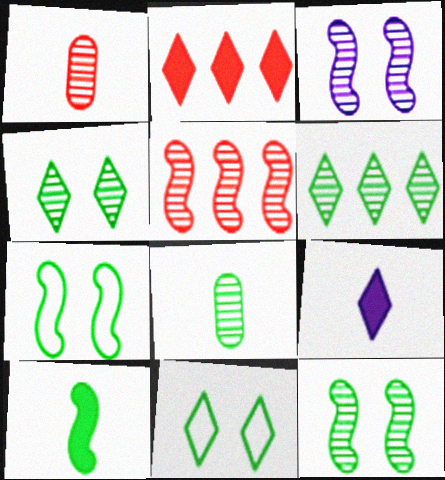[[1, 3, 6], 
[6, 8, 12]]